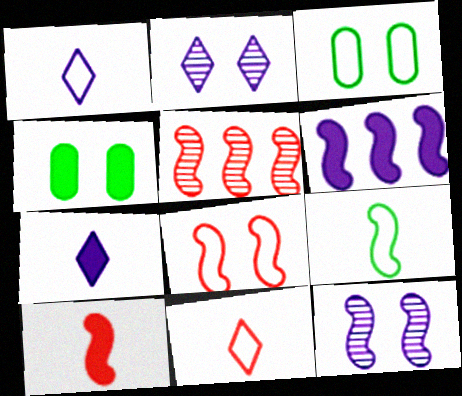[[1, 4, 5], 
[2, 4, 8], 
[3, 5, 7], 
[5, 8, 10]]